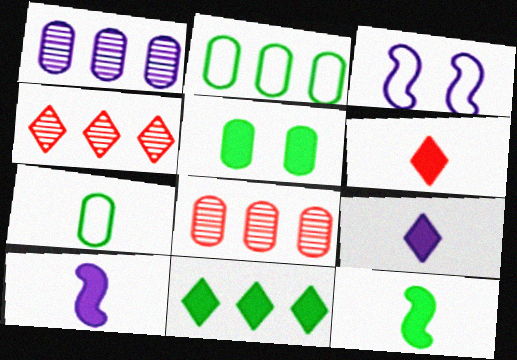[[1, 3, 9], 
[5, 11, 12]]